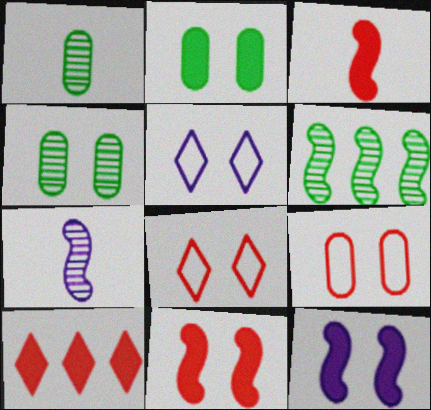[[4, 5, 11], 
[4, 8, 12]]